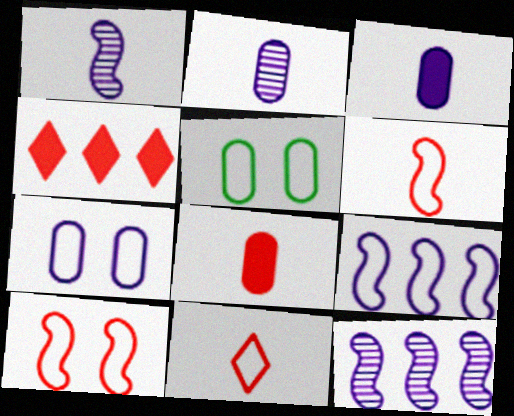[[1, 4, 5], 
[5, 9, 11]]